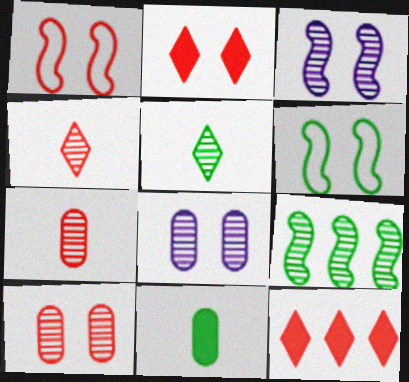[[1, 2, 10], 
[1, 7, 12], 
[2, 6, 8], 
[4, 8, 9]]